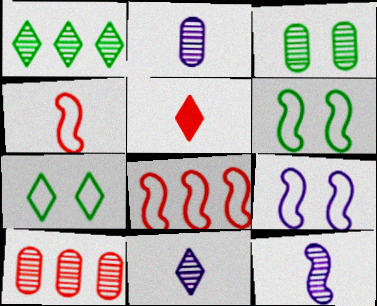[[2, 3, 10], 
[2, 11, 12]]